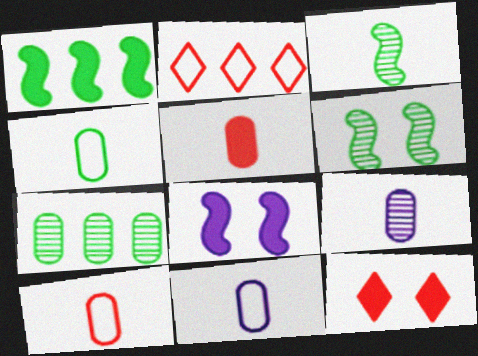[[4, 5, 9], 
[4, 10, 11]]